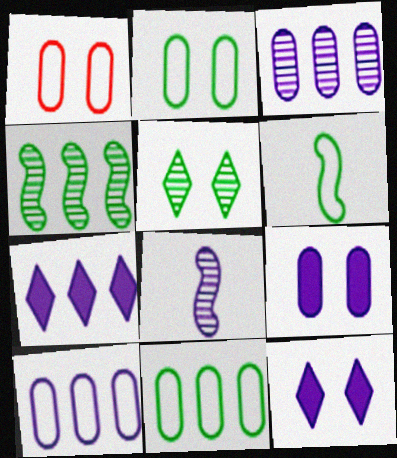[[8, 10, 12]]